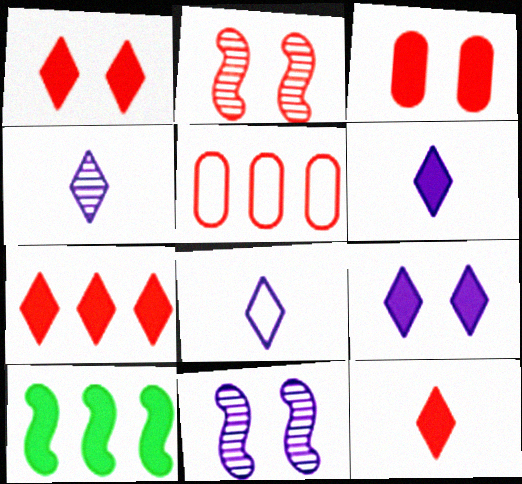[[1, 7, 12], 
[2, 5, 12], 
[3, 6, 10], 
[4, 6, 8]]